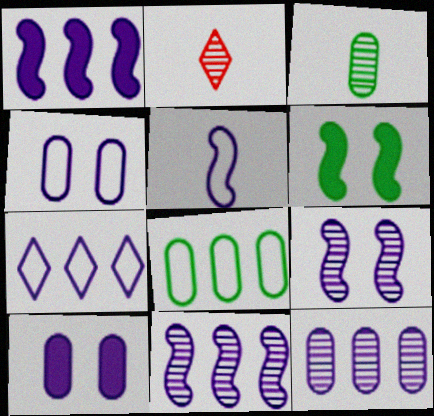[[1, 5, 9], 
[1, 7, 12], 
[4, 5, 7]]